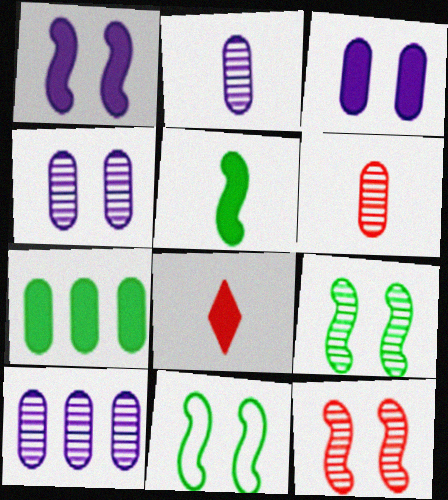[[1, 7, 8], 
[1, 11, 12], 
[2, 4, 10], 
[8, 10, 11]]